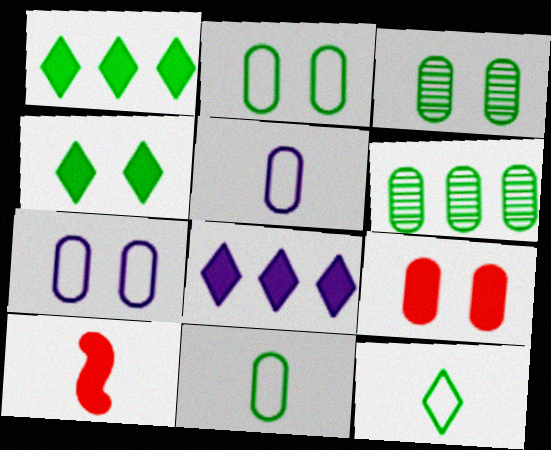[[3, 7, 9], 
[5, 6, 9]]